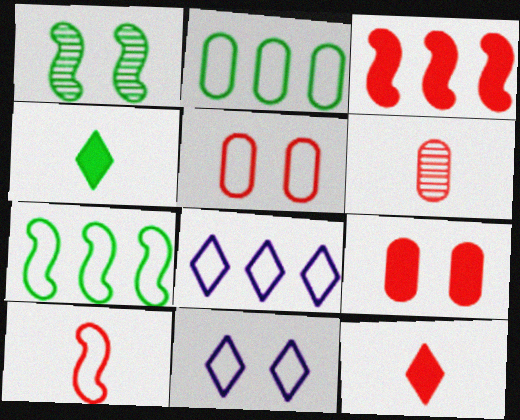[[1, 2, 4], 
[1, 9, 11], 
[2, 10, 11], 
[3, 9, 12], 
[6, 10, 12]]